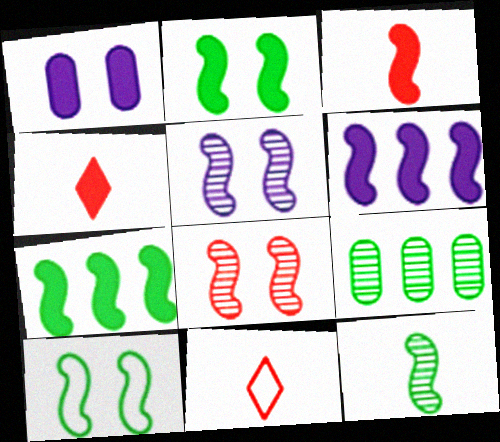[[1, 4, 7], 
[2, 3, 6], 
[7, 10, 12]]